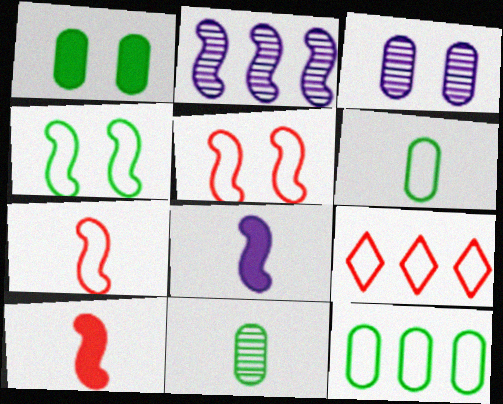[[1, 11, 12], 
[2, 4, 10]]